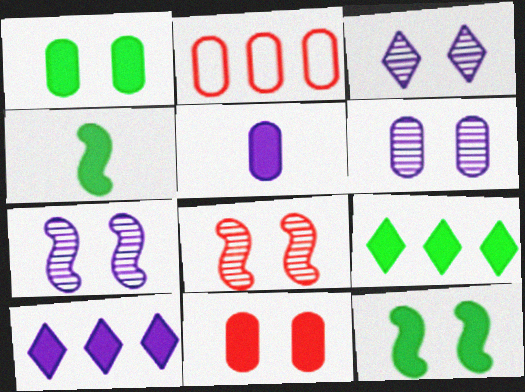[[1, 4, 9], 
[2, 3, 4], 
[3, 6, 7], 
[4, 10, 11]]